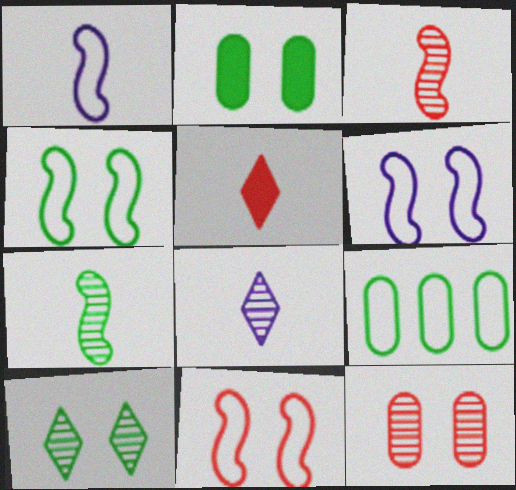[[2, 4, 10], 
[4, 6, 11]]